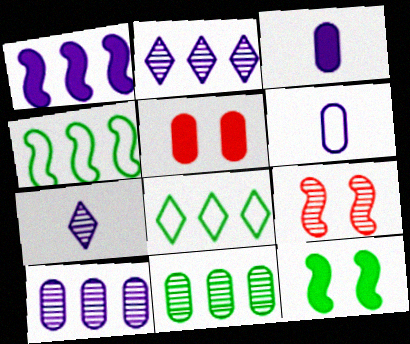[[3, 8, 9], 
[4, 5, 7], 
[5, 6, 11], 
[7, 9, 11]]